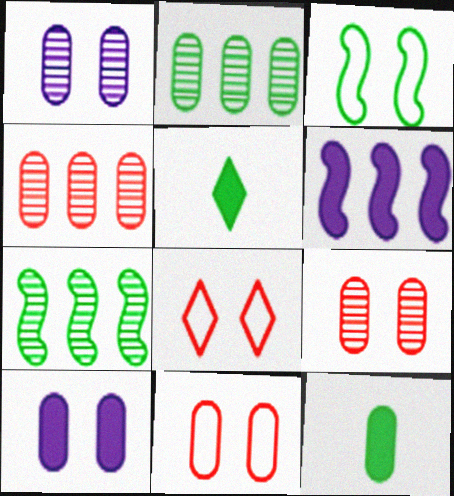[[2, 3, 5]]